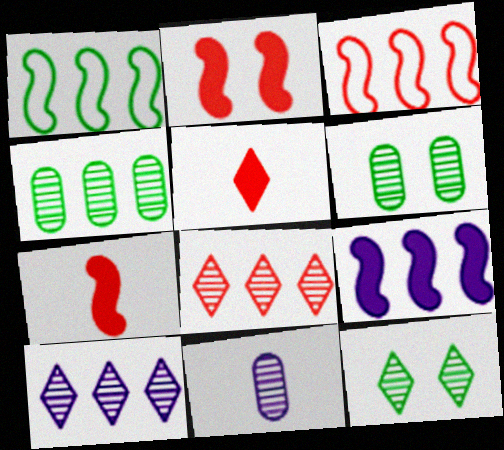[]